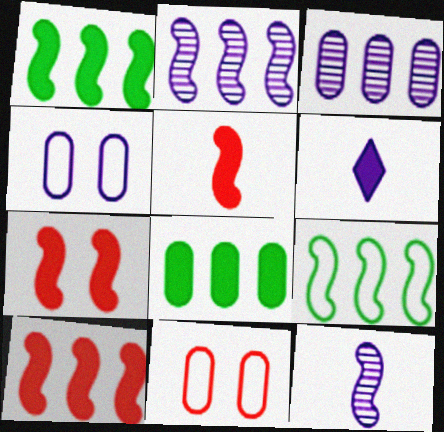[[2, 4, 6], 
[2, 9, 10], 
[5, 7, 10], 
[6, 7, 8], 
[7, 9, 12]]